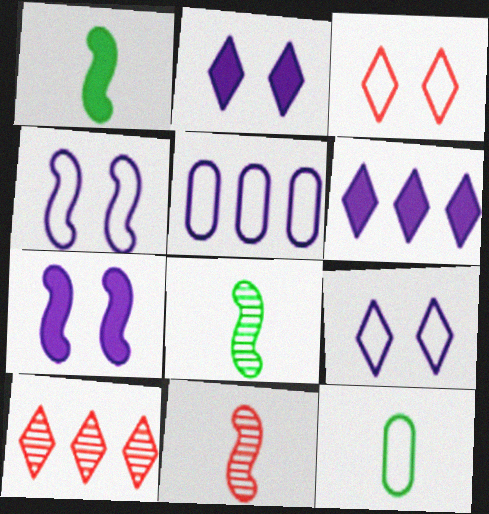[[7, 10, 12]]